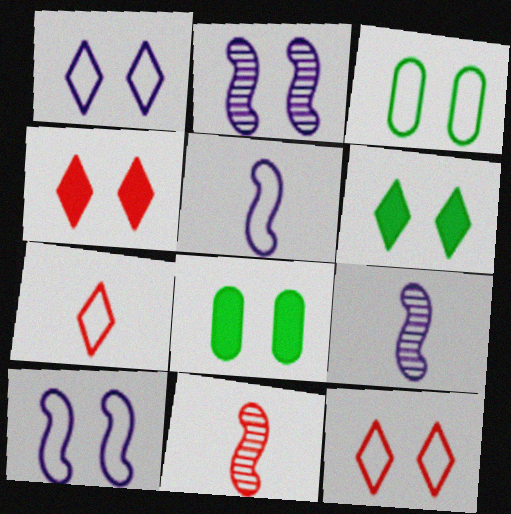[[2, 3, 4], 
[2, 8, 12], 
[3, 10, 12]]